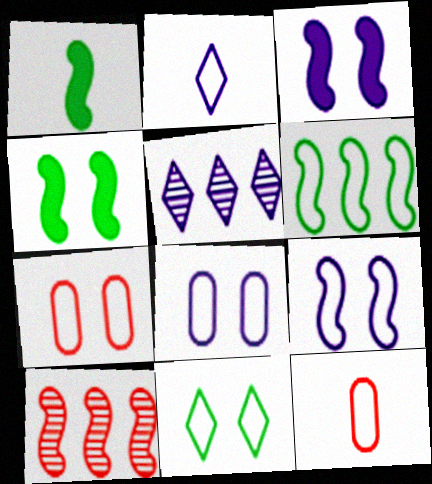[[1, 5, 7], 
[1, 9, 10], 
[2, 6, 7], 
[4, 5, 12], 
[7, 9, 11]]